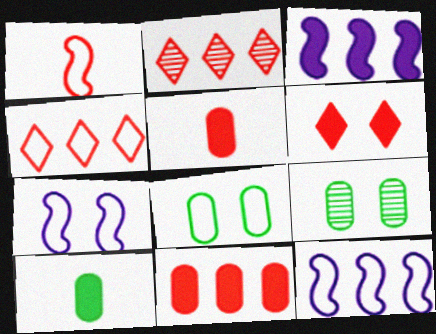[[2, 7, 10], 
[3, 6, 10], 
[6, 7, 9]]